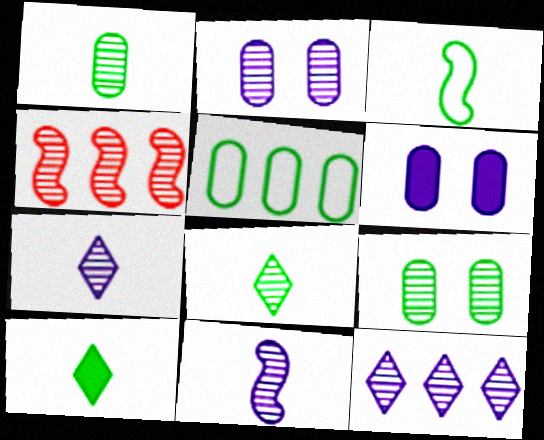[[1, 3, 10], 
[2, 4, 8], 
[2, 11, 12], 
[4, 7, 9]]